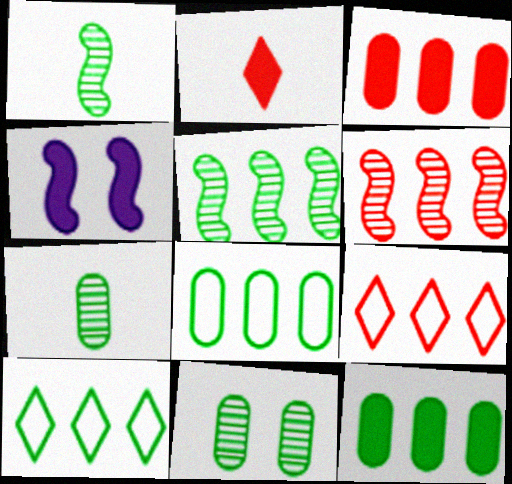[[2, 4, 12], 
[3, 6, 9], 
[4, 7, 9], 
[5, 10, 12]]